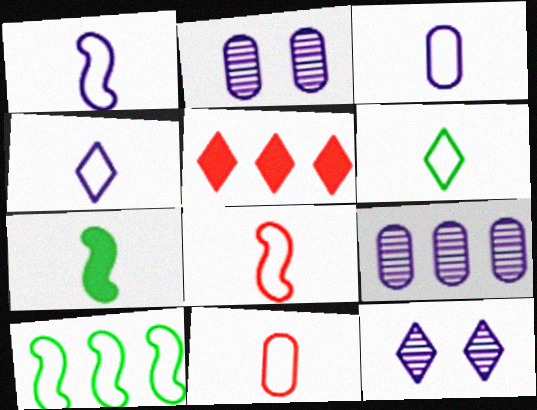[[1, 3, 4], 
[1, 6, 11], 
[3, 6, 8], 
[5, 6, 12], 
[5, 9, 10]]